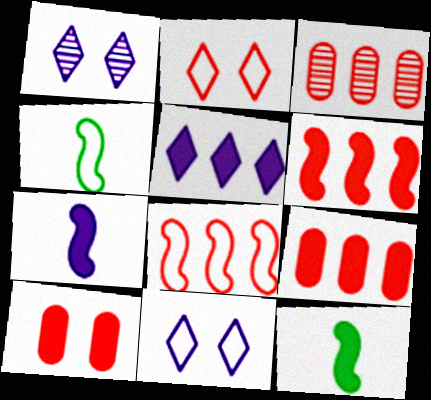[[1, 4, 9], 
[3, 11, 12], 
[5, 10, 12]]